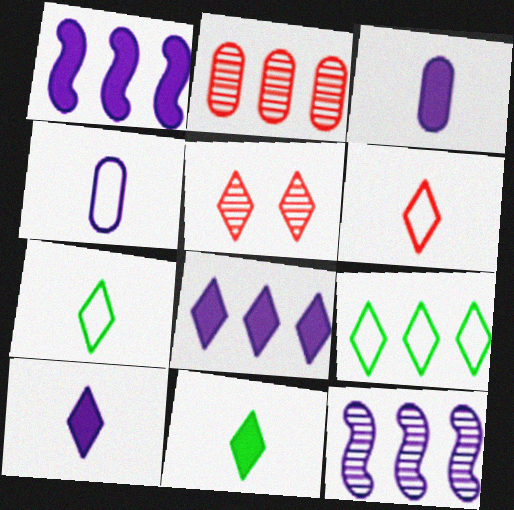[[1, 2, 9], 
[5, 7, 8], 
[5, 9, 10]]